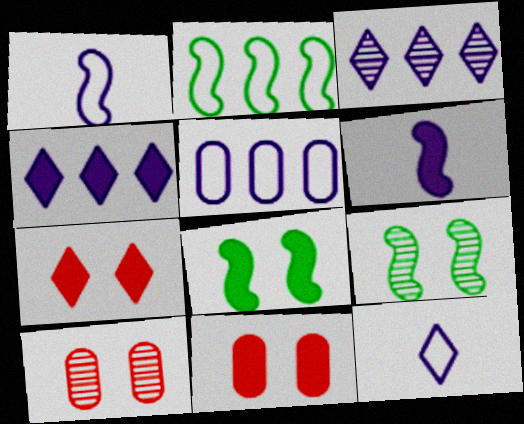[]